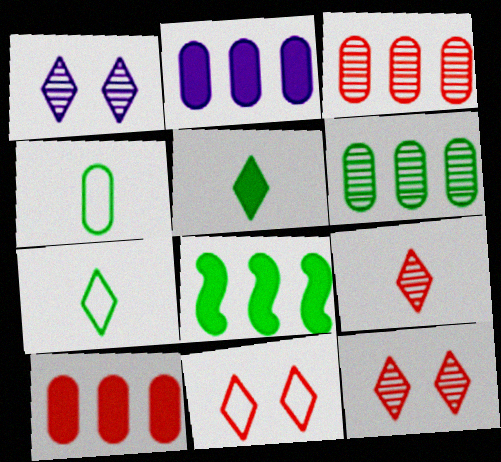[]